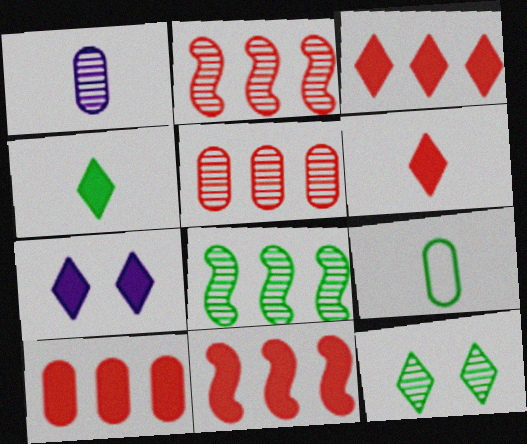[[1, 2, 12], 
[2, 7, 9], 
[3, 4, 7], 
[3, 10, 11]]